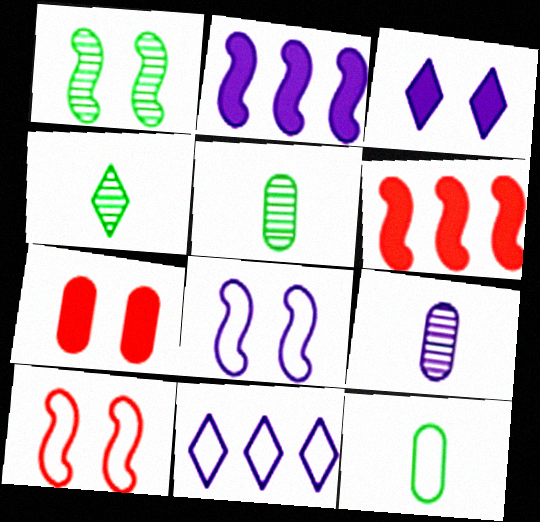[[10, 11, 12]]